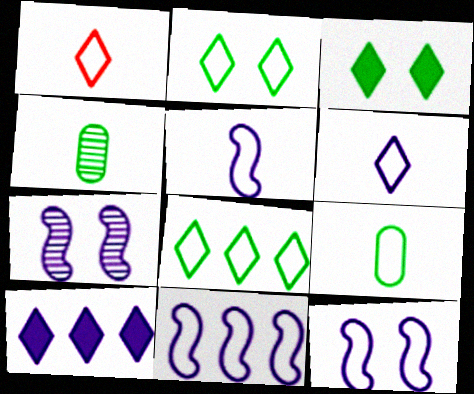[[1, 5, 9], 
[5, 11, 12]]